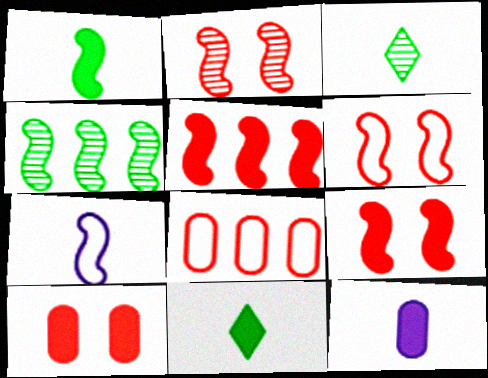[[2, 6, 9], 
[4, 7, 9]]